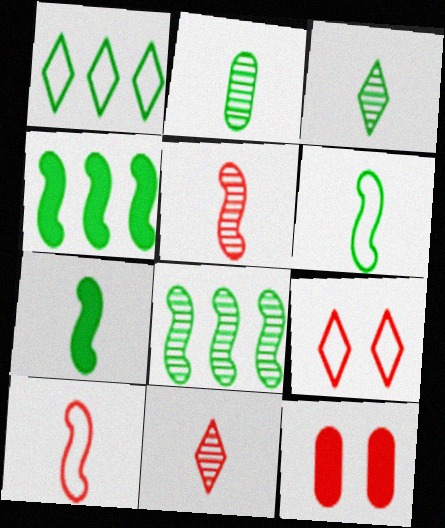[]